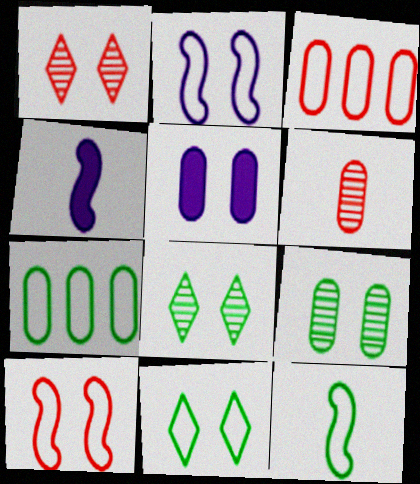[[1, 4, 7], 
[3, 4, 8], 
[5, 6, 7], 
[5, 8, 10], 
[7, 11, 12]]